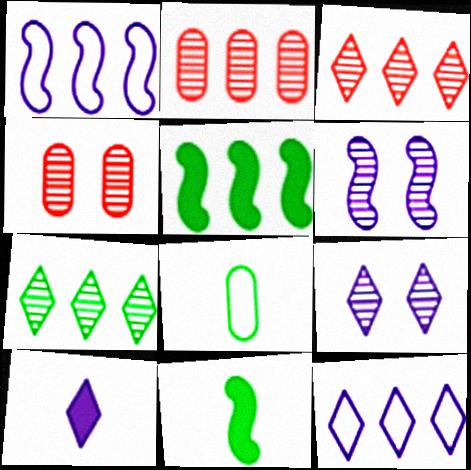[[2, 5, 12], 
[4, 11, 12], 
[9, 10, 12]]